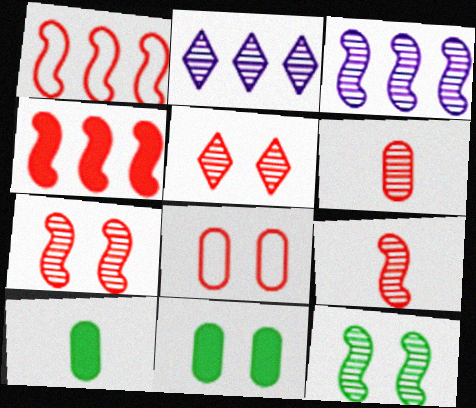[[2, 6, 12], 
[3, 9, 12]]